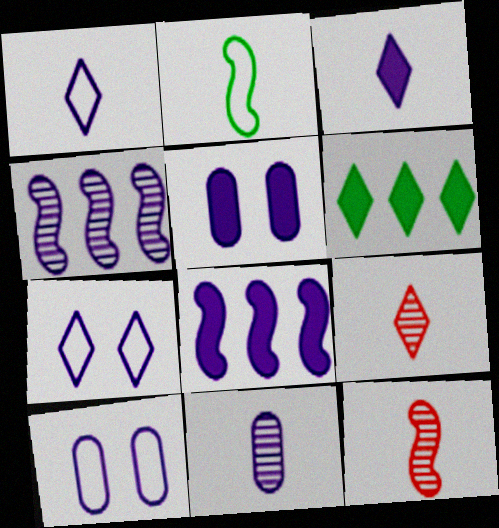[[1, 4, 5], 
[3, 4, 10], 
[3, 5, 8], 
[6, 7, 9], 
[6, 10, 12], 
[7, 8, 11]]